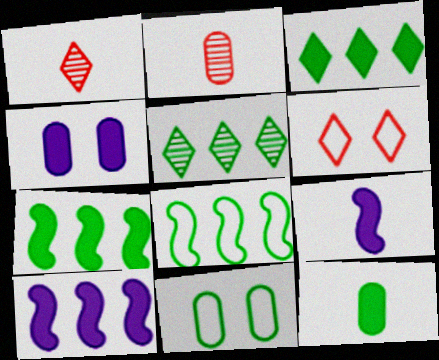[[1, 4, 8], 
[1, 10, 11]]